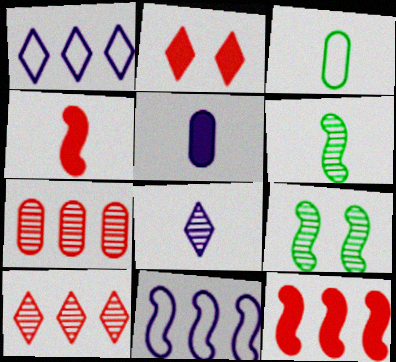[[3, 4, 8], 
[4, 9, 11], 
[7, 8, 9]]